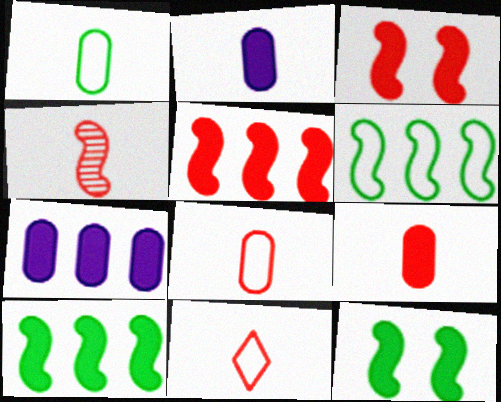[[4, 9, 11]]